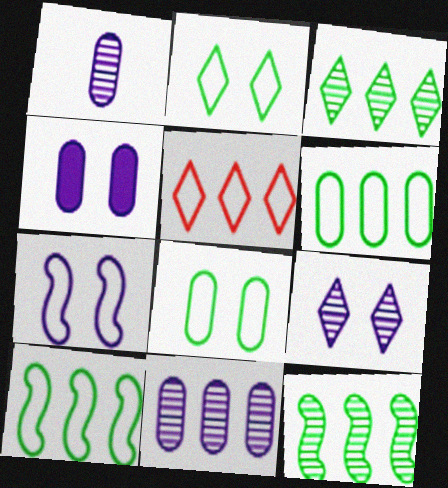[[4, 7, 9]]